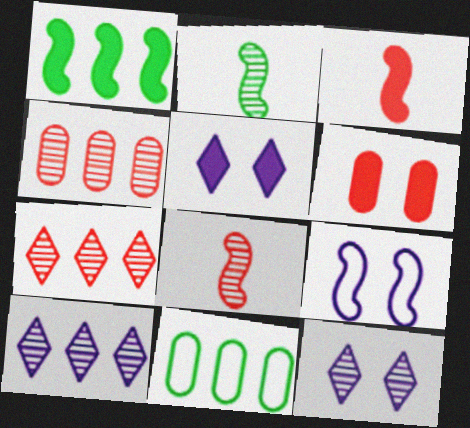[[1, 8, 9], 
[2, 4, 12], 
[3, 11, 12], 
[5, 8, 11]]